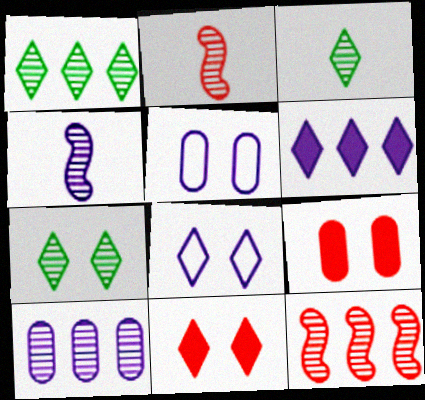[[1, 3, 7], 
[1, 10, 12], 
[2, 7, 10], 
[4, 5, 6], 
[7, 8, 11]]